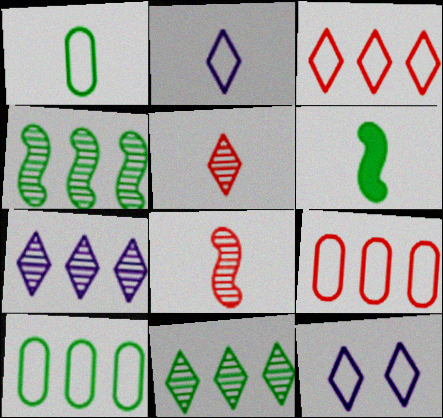[]